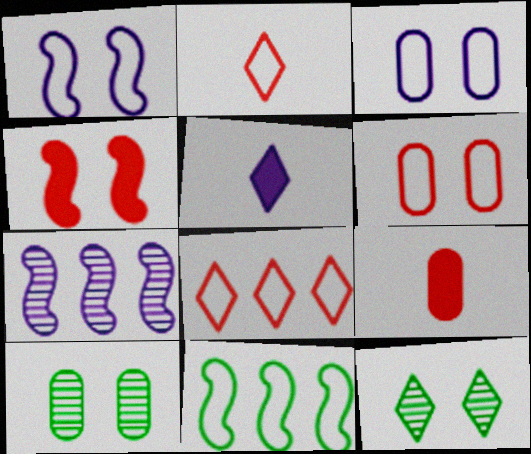[[2, 3, 11], 
[3, 4, 12], 
[3, 5, 7], 
[5, 8, 12]]